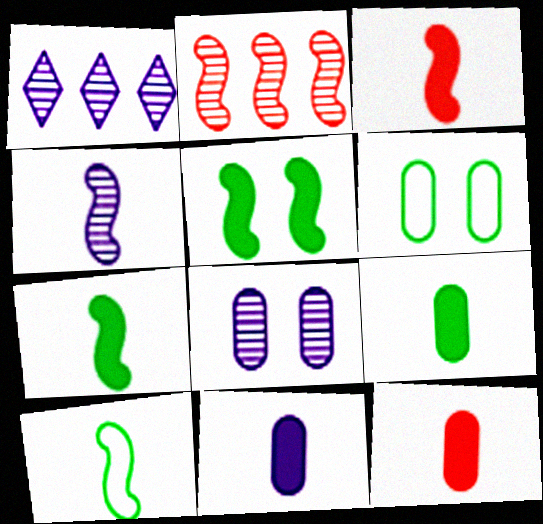[[1, 3, 6], 
[1, 4, 8], 
[3, 4, 10], 
[9, 11, 12]]